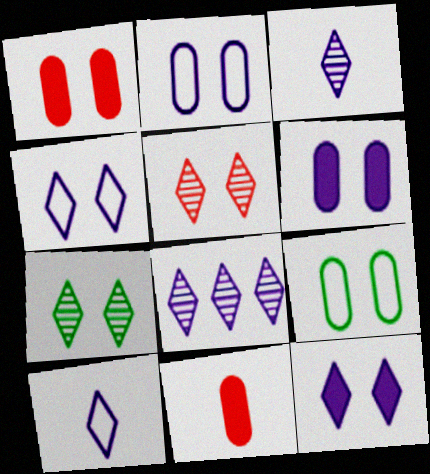[[8, 10, 12]]